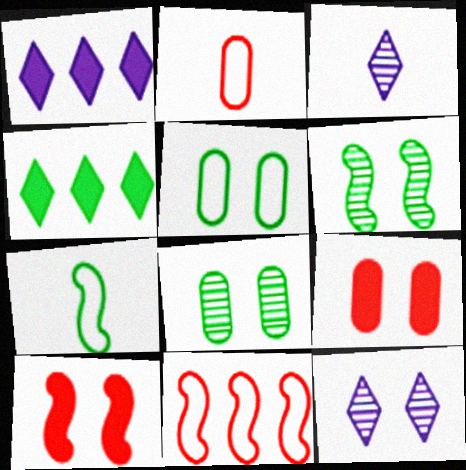[[1, 2, 6], 
[4, 7, 8], 
[5, 10, 12]]